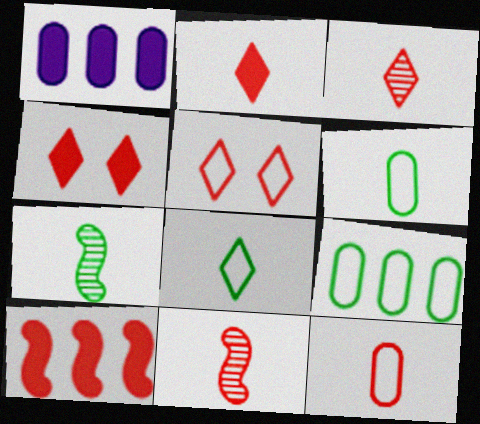[[1, 5, 7], 
[2, 11, 12]]